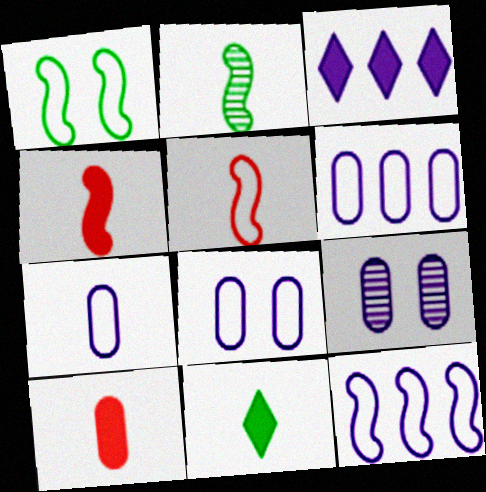[[1, 5, 12], 
[6, 7, 8]]